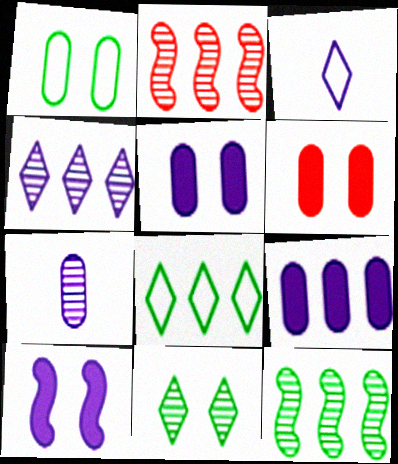[[2, 7, 11], 
[2, 8, 9], 
[3, 6, 12]]